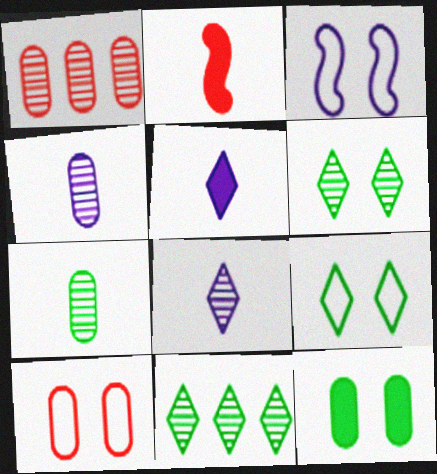[[3, 9, 10]]